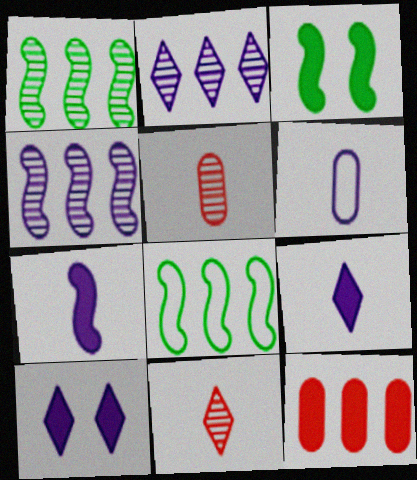[[2, 8, 12], 
[3, 9, 12], 
[4, 6, 10], 
[5, 8, 10]]